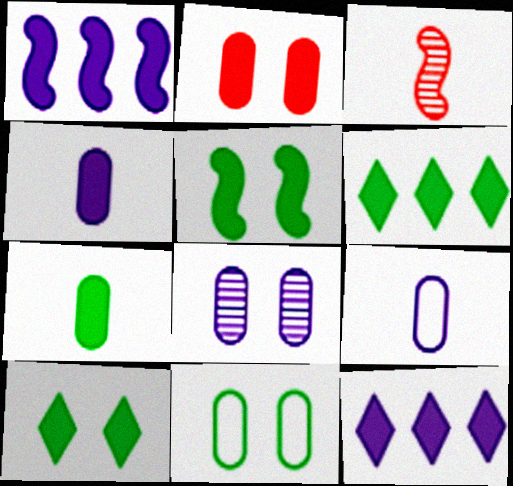[[2, 8, 11], 
[3, 11, 12], 
[5, 6, 7]]